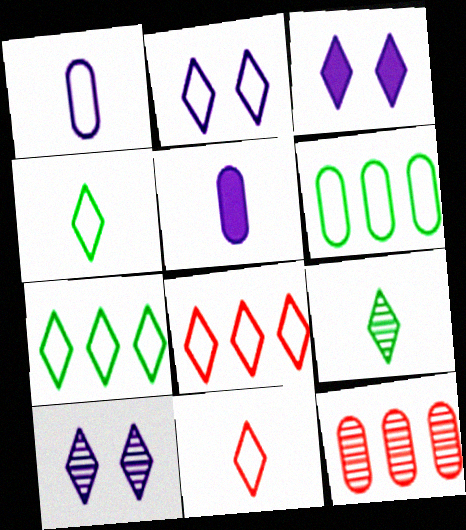[[2, 3, 10], 
[2, 4, 8], 
[2, 7, 11], 
[3, 8, 9]]